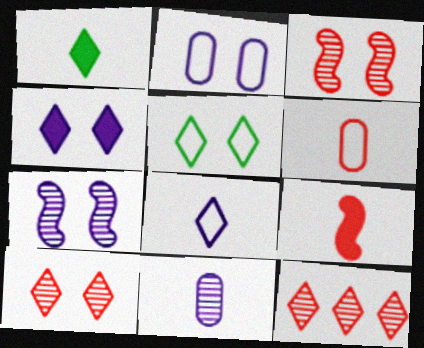[[2, 4, 7], 
[4, 5, 10]]